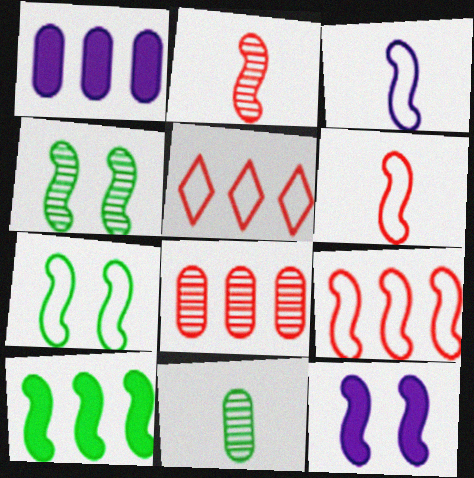[[3, 7, 9], 
[5, 11, 12]]